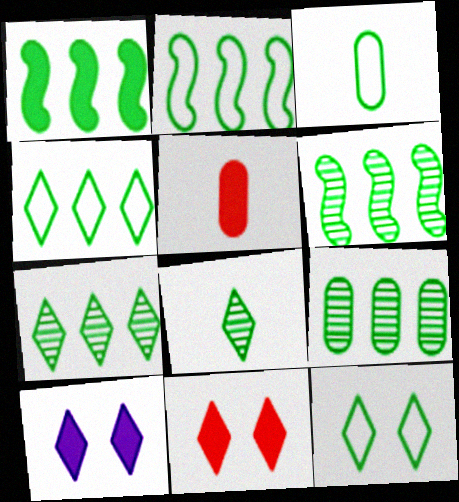[[1, 2, 6], 
[1, 4, 9], 
[1, 5, 10], 
[2, 3, 12], 
[6, 7, 9]]